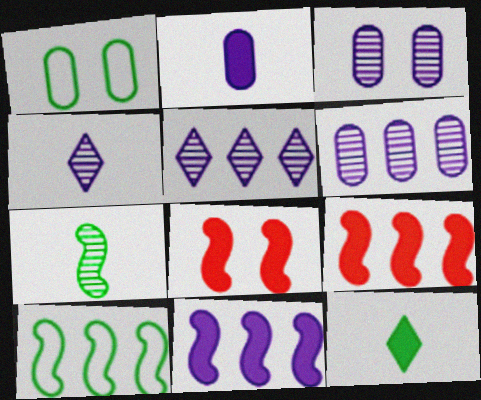[[1, 4, 9]]